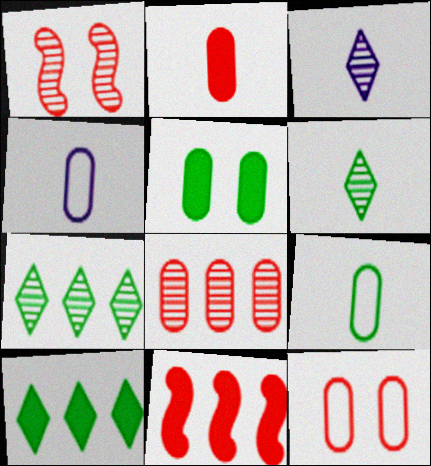[[1, 4, 10], 
[2, 8, 12], 
[4, 5, 8]]